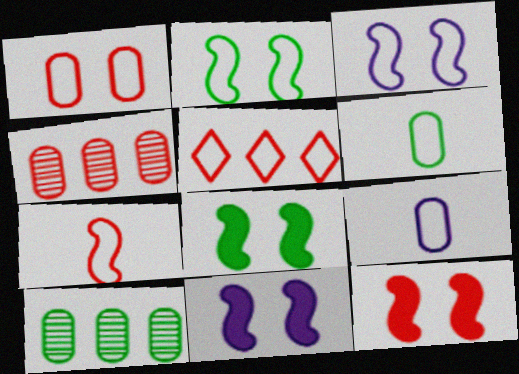[[1, 5, 7], 
[2, 5, 9], 
[3, 5, 6], 
[8, 11, 12]]